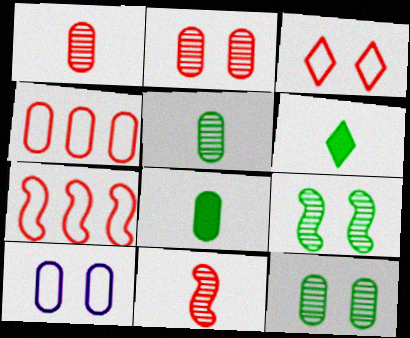[]